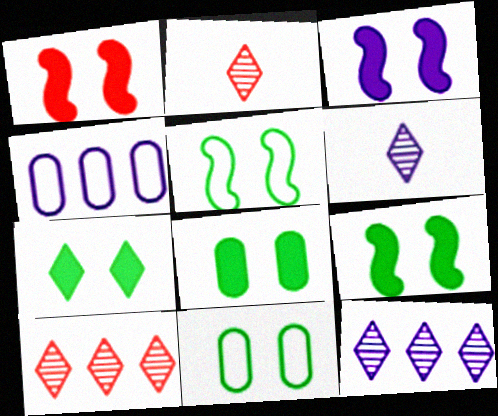[[1, 3, 9], 
[2, 4, 9], 
[3, 4, 6], 
[7, 8, 9]]